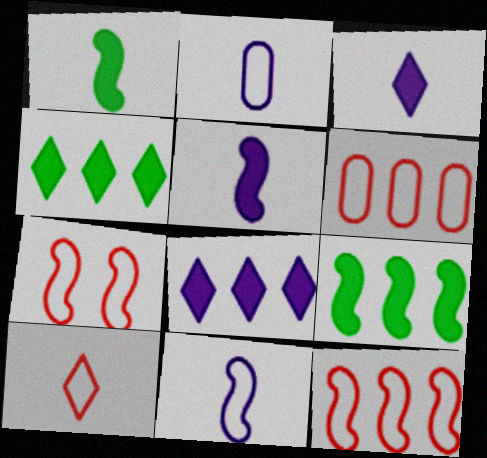[[6, 7, 10]]